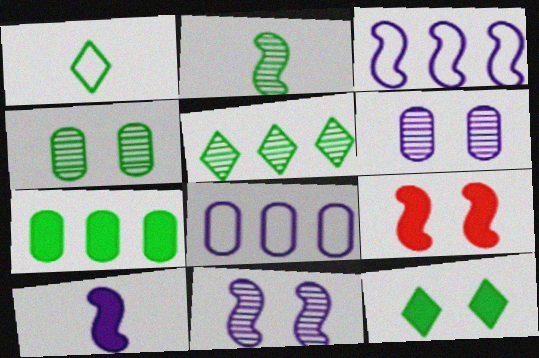[[1, 5, 12], 
[2, 3, 9], 
[2, 4, 5], 
[3, 10, 11]]